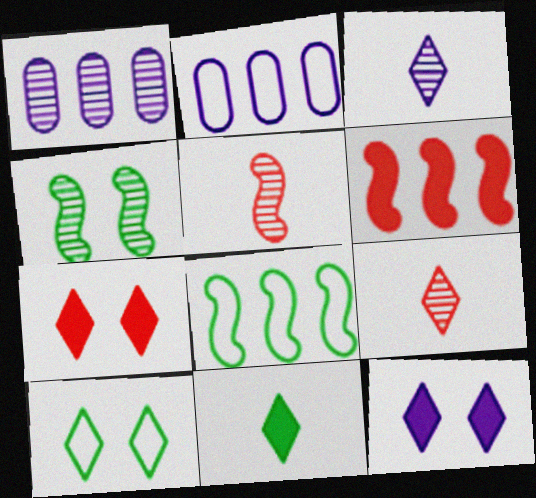[[1, 4, 9]]